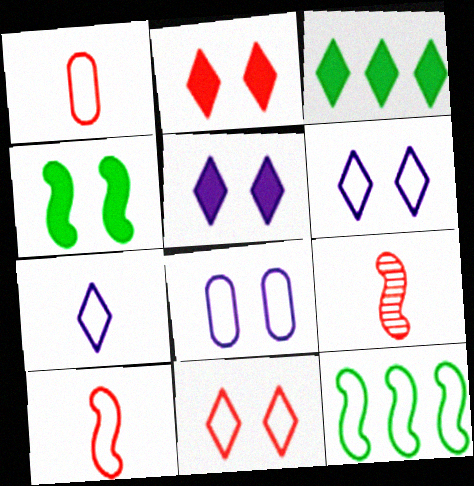[[1, 6, 12], 
[3, 8, 9]]